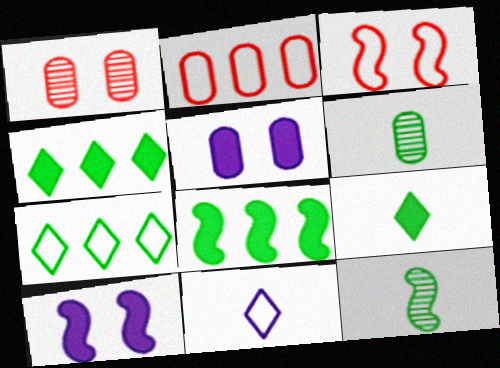[[1, 8, 11], 
[2, 5, 6]]